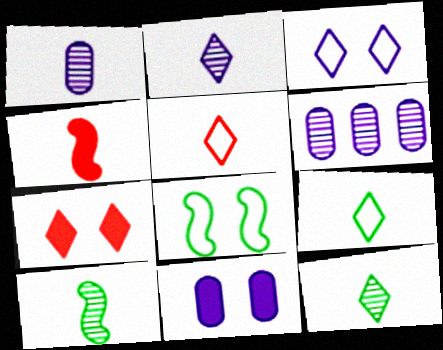[[1, 4, 9]]